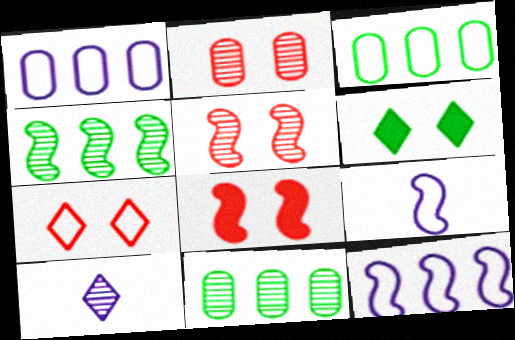[[2, 4, 10], 
[2, 7, 8], 
[3, 7, 9], 
[3, 8, 10], 
[4, 8, 9], 
[5, 10, 11]]